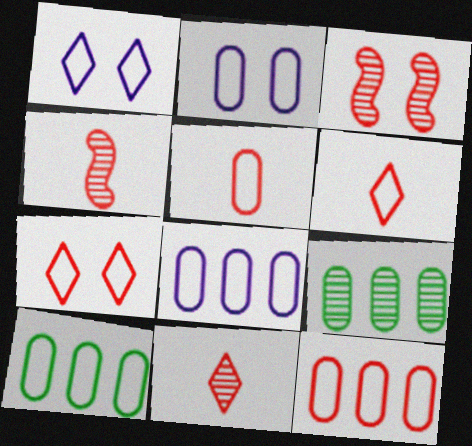[[2, 5, 10], 
[8, 10, 12]]